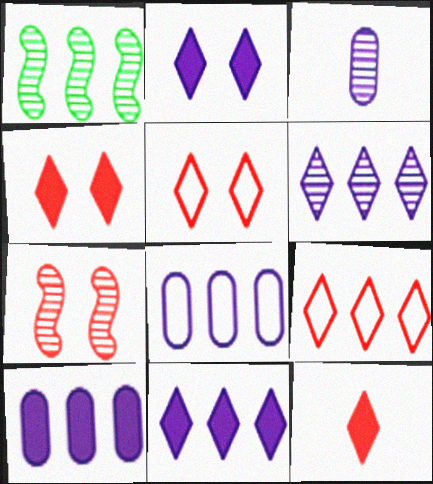[[1, 9, 10]]